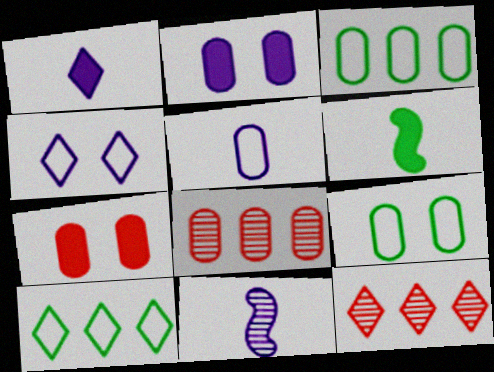[[1, 5, 11], 
[4, 6, 8], 
[7, 10, 11]]